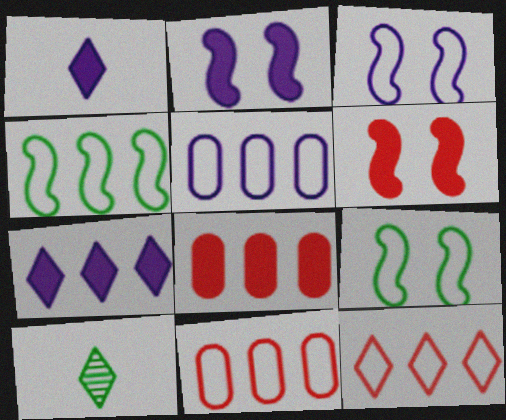[[2, 10, 11], 
[3, 8, 10], 
[4, 5, 12], 
[5, 6, 10]]